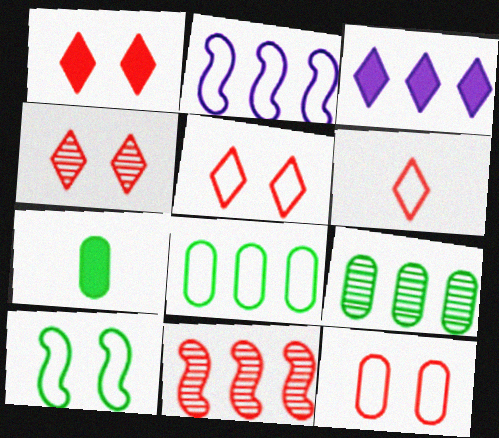[[1, 4, 5], 
[2, 4, 7], 
[3, 8, 11]]